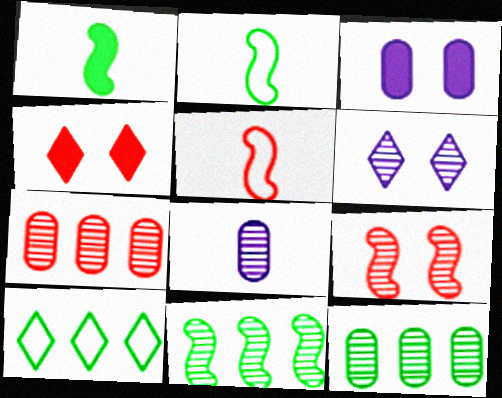[[4, 5, 7]]